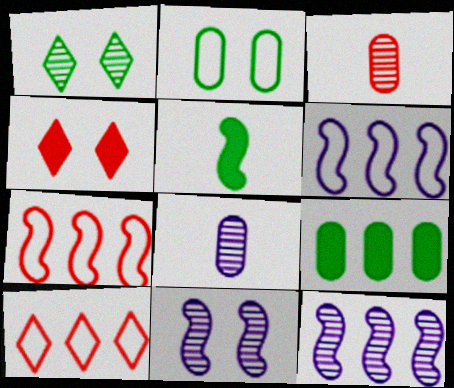[[1, 3, 12], 
[2, 4, 11], 
[3, 4, 7], 
[5, 7, 11], 
[9, 10, 12]]